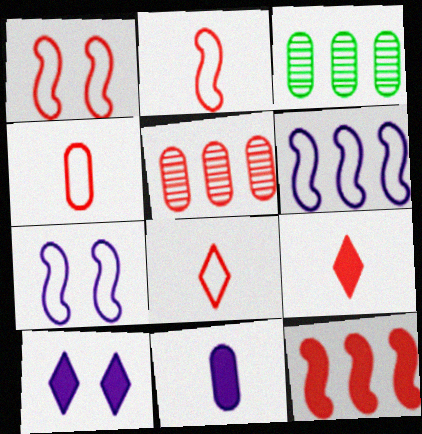[[1, 5, 9], 
[2, 3, 10], 
[2, 4, 8], 
[3, 7, 9]]